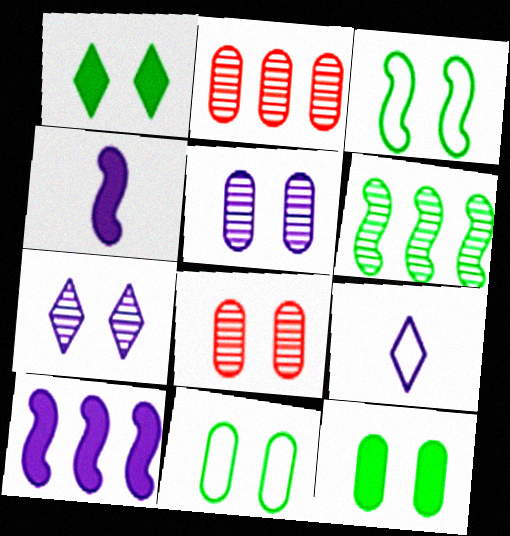[[5, 9, 10]]